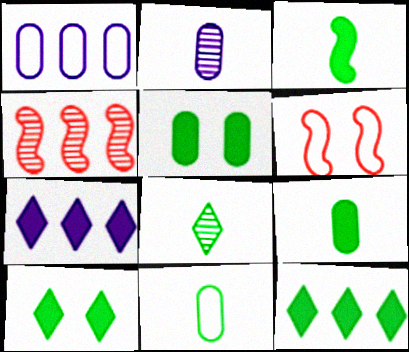[[1, 4, 12], 
[2, 6, 12], 
[3, 5, 12], 
[3, 8, 11]]